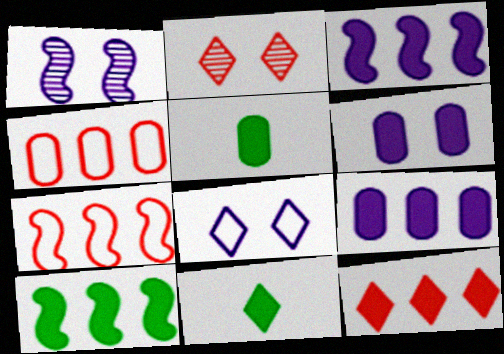[[1, 4, 11], 
[1, 6, 8], 
[9, 10, 12]]